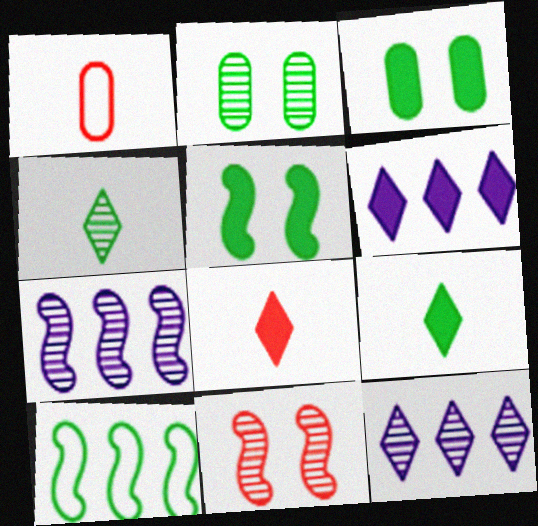[[1, 5, 12], 
[2, 9, 10], 
[3, 4, 10]]